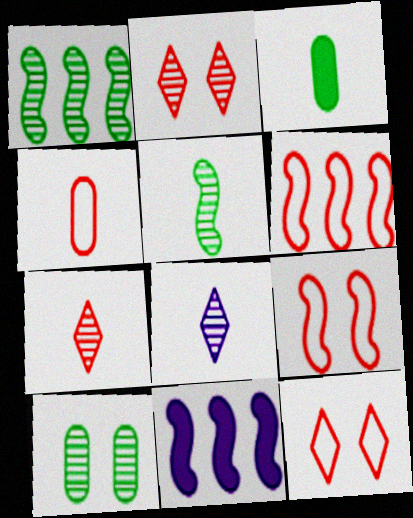[[1, 6, 11], 
[4, 6, 12], 
[5, 9, 11]]